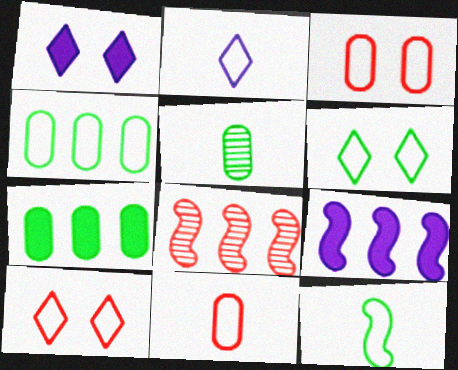[[2, 11, 12], 
[4, 6, 12], 
[5, 9, 10]]